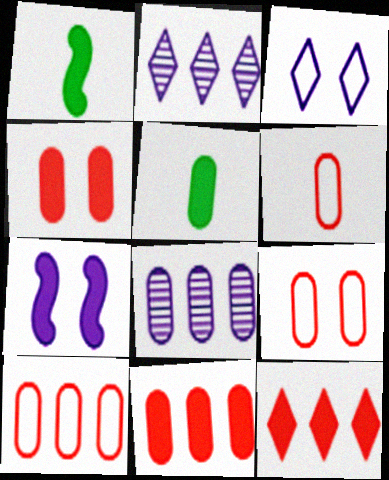[[1, 2, 9], 
[5, 7, 12], 
[5, 8, 9], 
[6, 9, 10]]